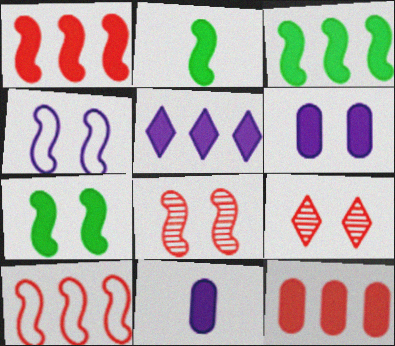[[2, 3, 7], 
[3, 5, 12], 
[4, 7, 8]]